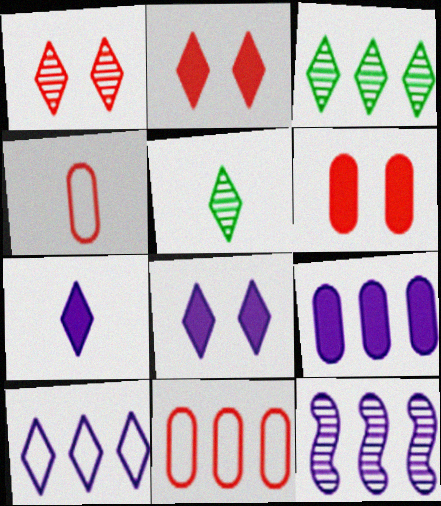[[2, 5, 10], 
[9, 10, 12]]